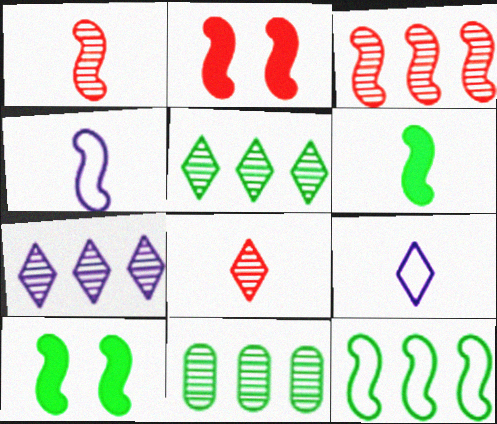[[1, 4, 6], 
[2, 9, 11], 
[3, 4, 10], 
[3, 7, 11]]